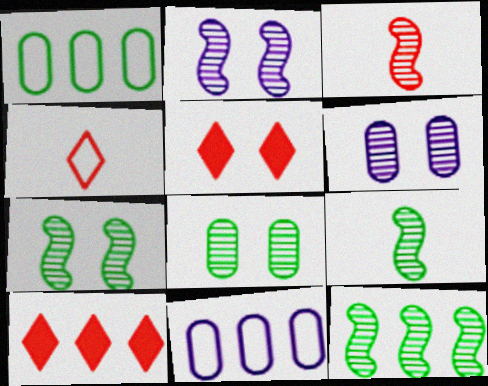[[2, 3, 12], 
[5, 9, 11], 
[7, 9, 12], 
[10, 11, 12]]